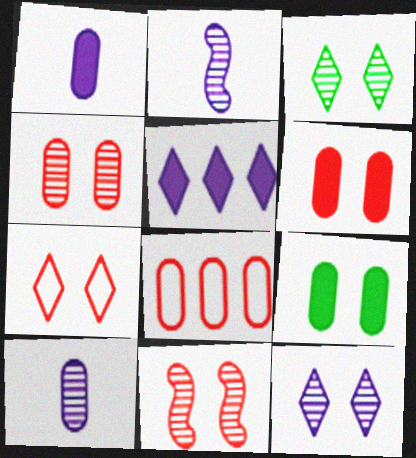[[6, 7, 11], 
[8, 9, 10]]